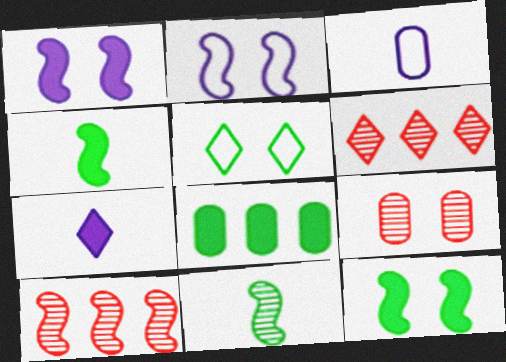[[1, 5, 9], 
[2, 4, 10], 
[3, 6, 12], 
[3, 8, 9], 
[5, 6, 7], 
[5, 8, 11]]